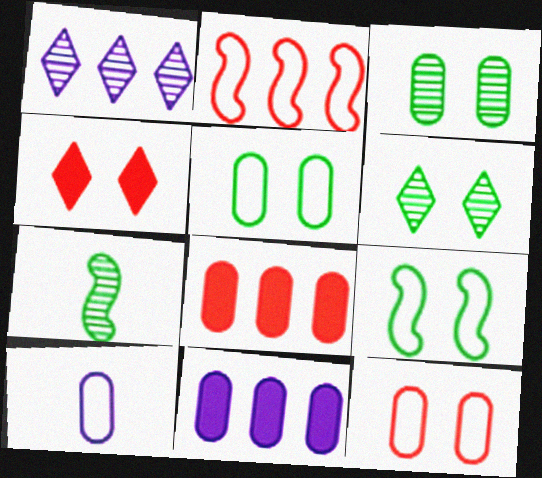[[3, 8, 10]]